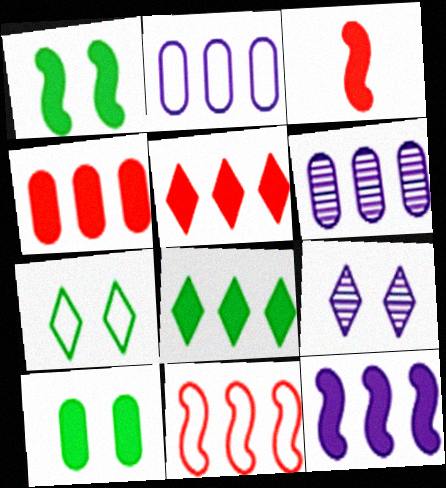[[1, 3, 12], 
[3, 6, 7], 
[4, 8, 12], 
[6, 8, 11]]